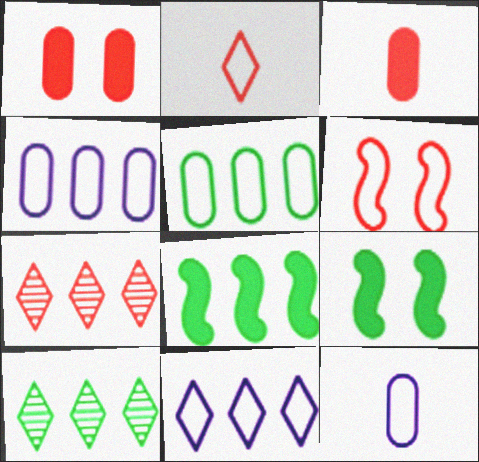[[3, 6, 7], 
[4, 7, 8], 
[5, 8, 10], 
[7, 9, 12]]